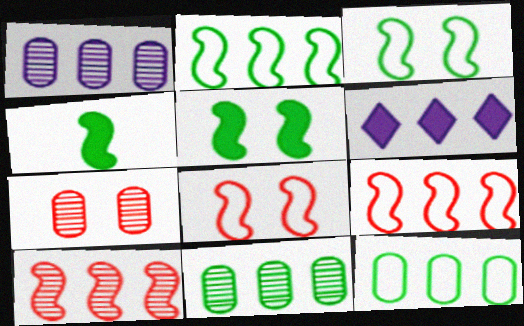[[6, 9, 11], 
[6, 10, 12]]